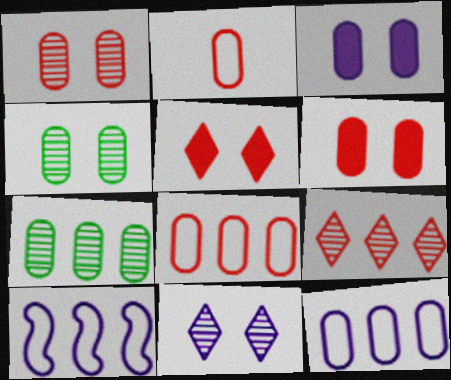[[2, 3, 7]]